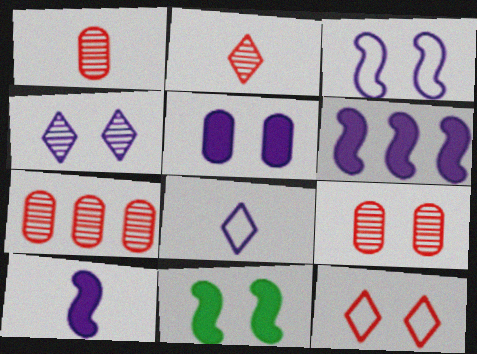[[1, 7, 9], 
[3, 4, 5], 
[7, 8, 11]]